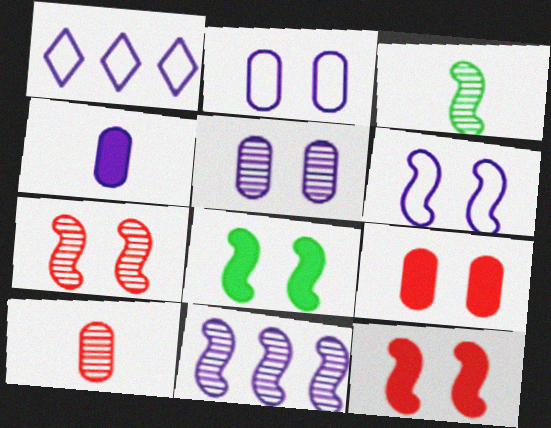[[1, 3, 9], 
[1, 8, 10], 
[3, 7, 11], 
[6, 7, 8]]